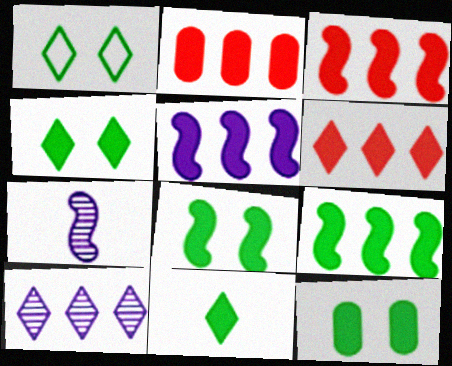[[1, 2, 7], 
[2, 3, 6], 
[3, 5, 9], 
[4, 8, 12], 
[9, 11, 12]]